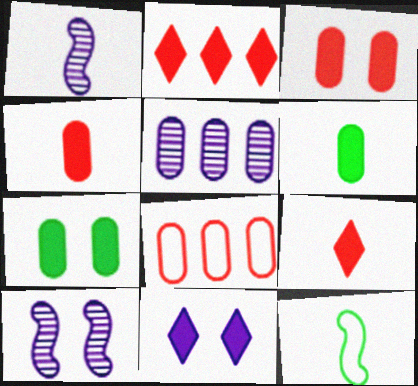[]